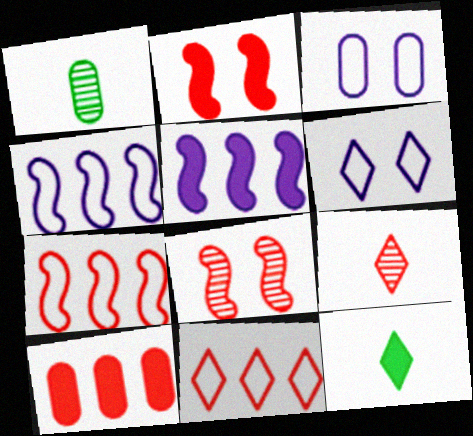[[1, 3, 10]]